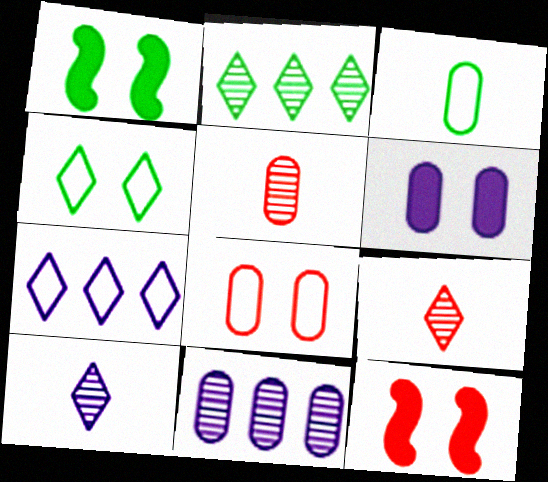[[1, 2, 3], 
[1, 5, 7]]